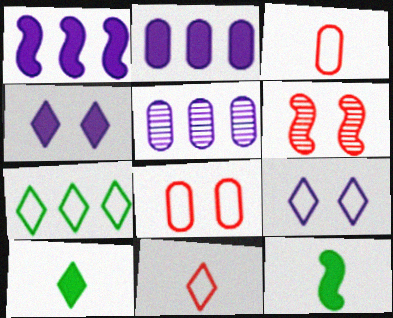[[7, 9, 11]]